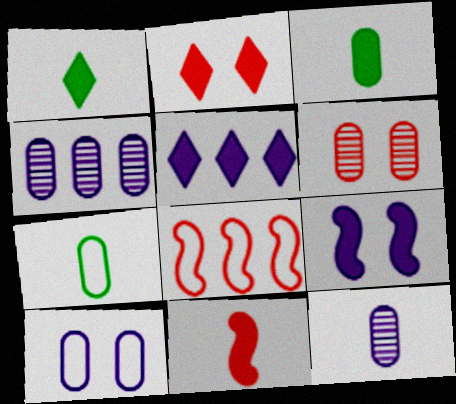[[1, 2, 5]]